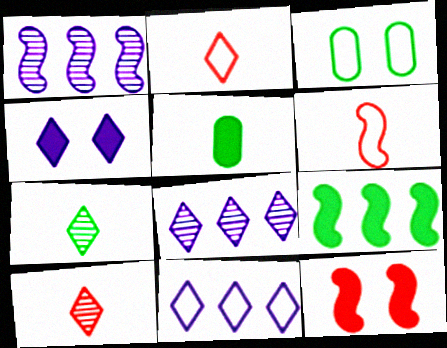[[3, 6, 11], 
[3, 7, 9]]